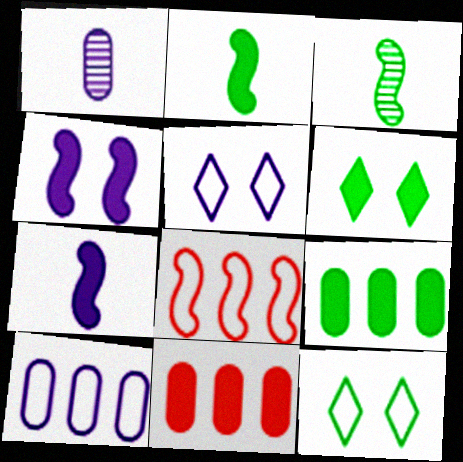[[1, 6, 8], 
[2, 6, 9], 
[3, 4, 8], 
[3, 5, 11], 
[3, 9, 12], 
[6, 7, 11]]